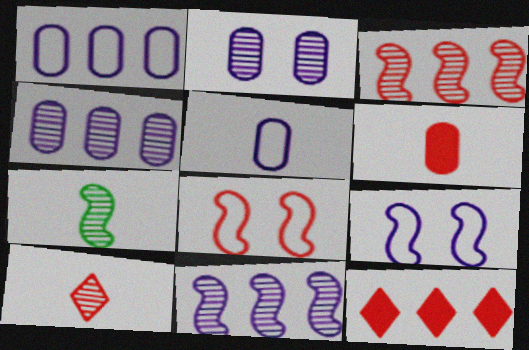[]